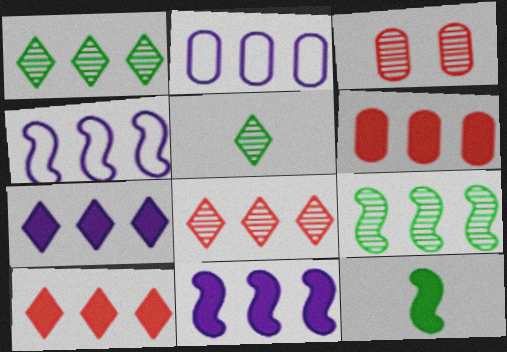[[1, 4, 6], 
[2, 9, 10]]